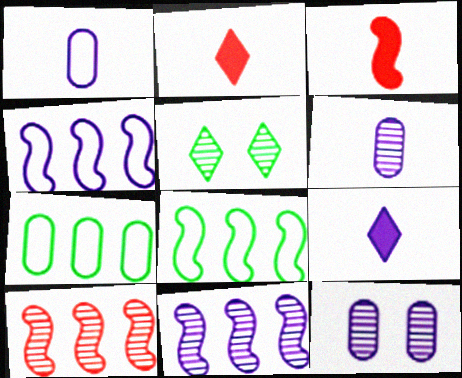[[2, 8, 12], 
[4, 9, 12], 
[5, 6, 10]]